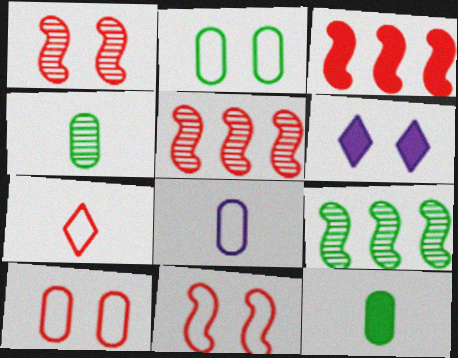[[1, 2, 6], 
[3, 6, 12]]